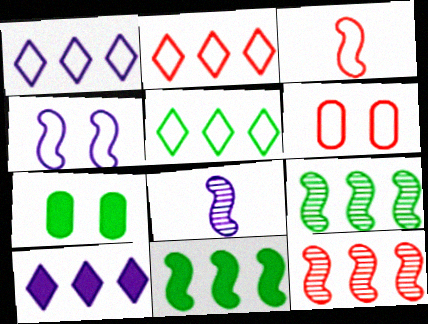[[1, 2, 5], 
[2, 3, 6], 
[2, 7, 8]]